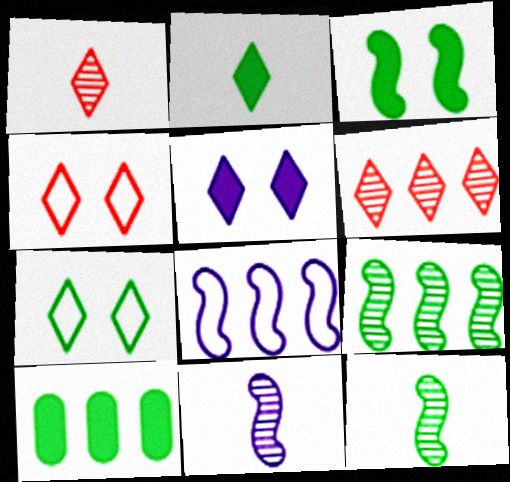[[2, 3, 10], 
[4, 10, 11], 
[6, 8, 10], 
[7, 10, 12]]